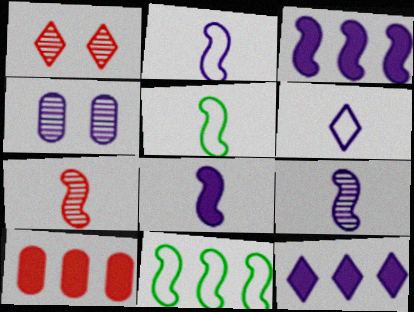[[2, 4, 12], 
[2, 8, 9], 
[3, 4, 6], 
[5, 7, 8]]